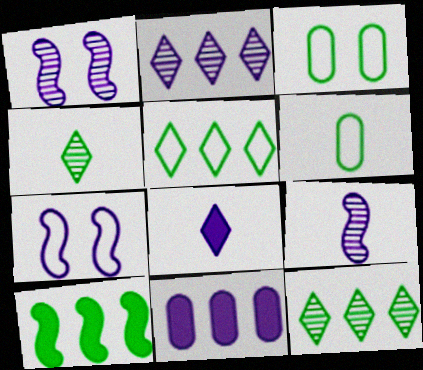[[3, 4, 10]]